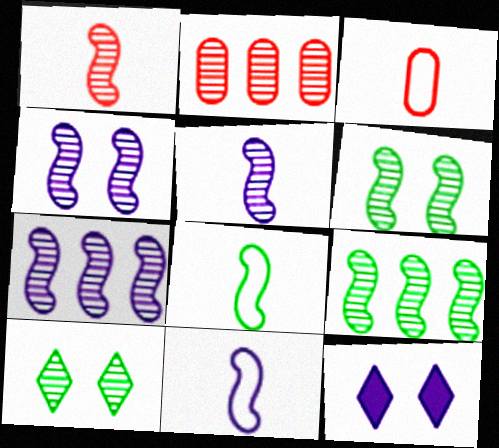[[1, 4, 9], 
[1, 6, 7], 
[2, 5, 10], 
[2, 8, 12], 
[3, 9, 12], 
[4, 5, 7]]